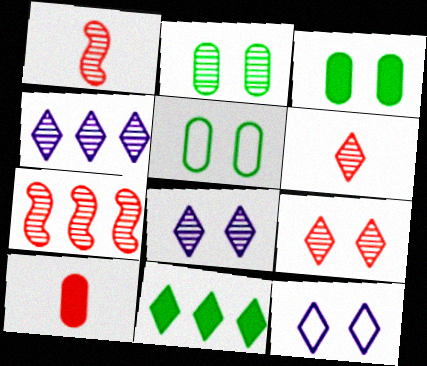[[1, 2, 4], 
[2, 3, 5], 
[6, 11, 12]]